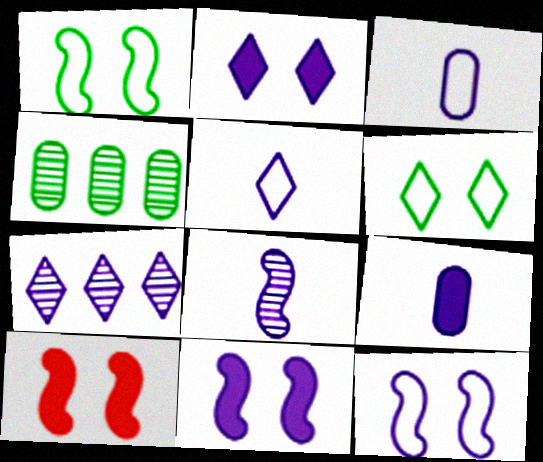[[2, 5, 7], 
[3, 7, 11], 
[4, 5, 10], 
[5, 8, 9], 
[7, 9, 12]]